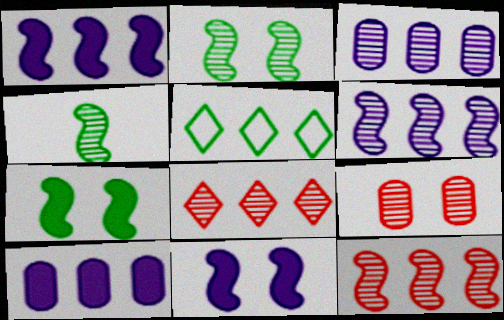[[5, 10, 12]]